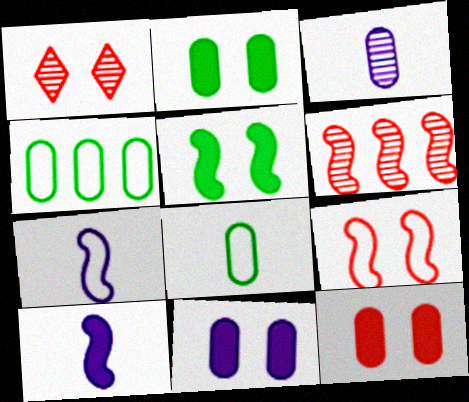[[1, 4, 10], 
[1, 9, 12], 
[2, 11, 12], 
[3, 4, 12], 
[5, 6, 7]]